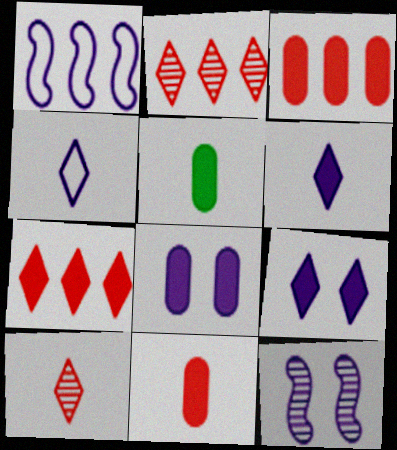[[3, 5, 8]]